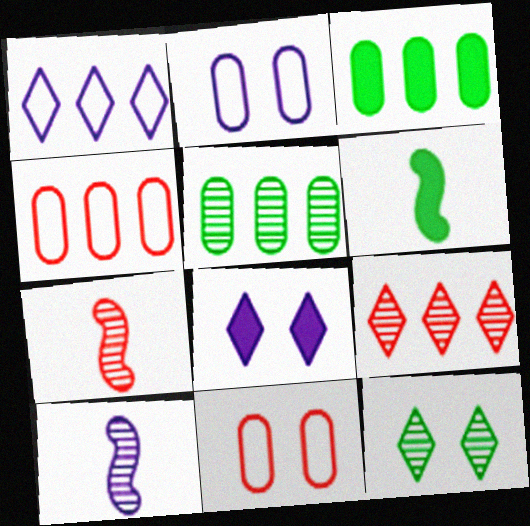[[2, 6, 9]]